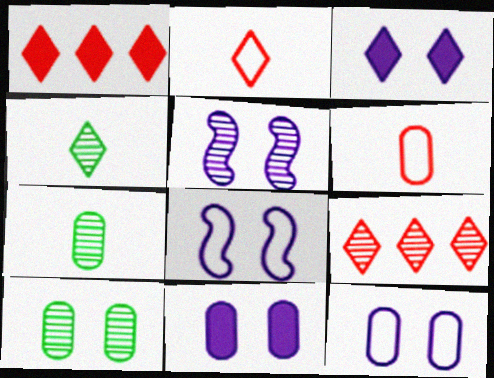[[1, 7, 8], 
[3, 5, 12], 
[5, 7, 9]]